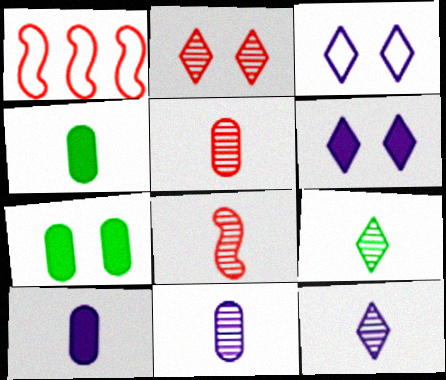[[1, 7, 12], 
[8, 9, 11]]